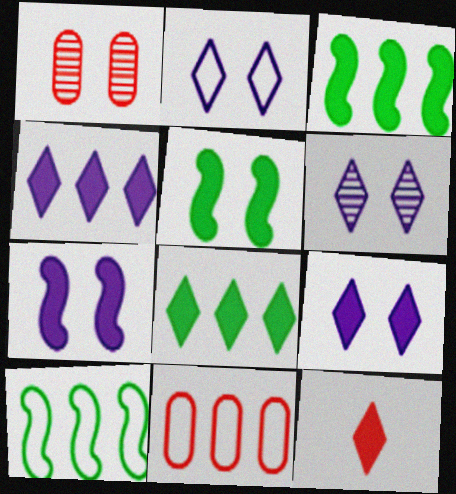[[1, 2, 5], 
[2, 6, 9], 
[8, 9, 12]]